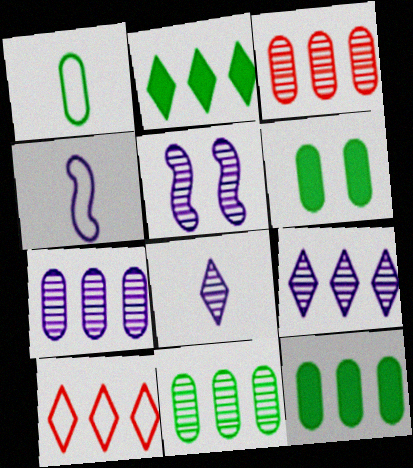[[1, 6, 11], 
[2, 9, 10], 
[3, 7, 11], 
[5, 7, 8]]